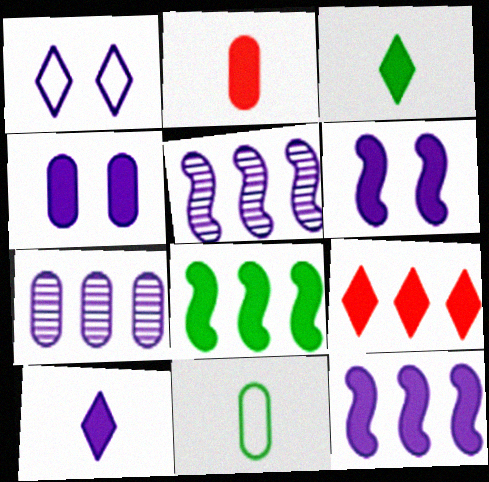[[4, 10, 12]]